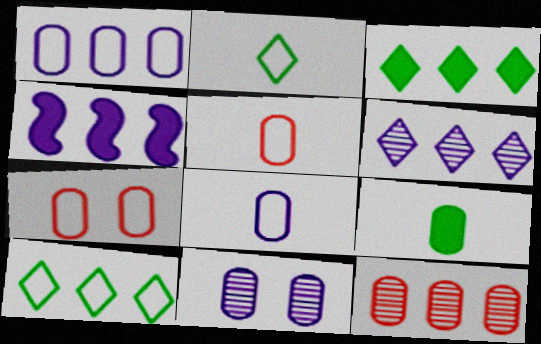[[1, 4, 6], 
[4, 10, 12]]